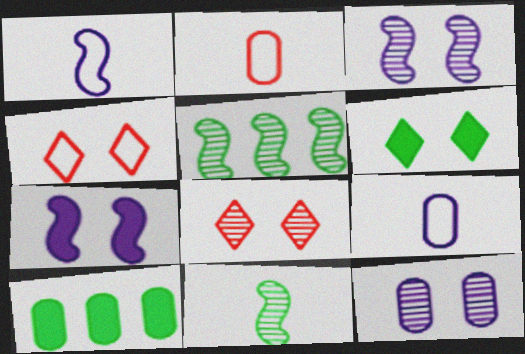[[1, 8, 10], 
[2, 10, 12]]